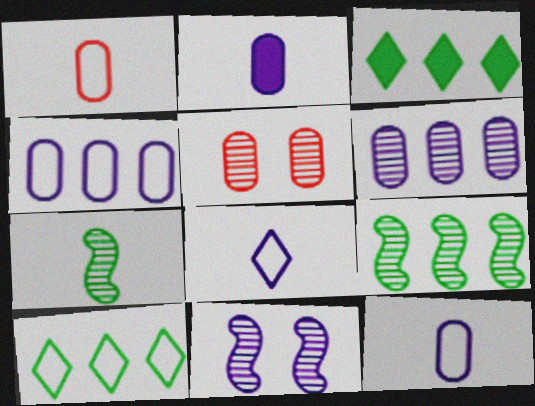[[1, 3, 11]]